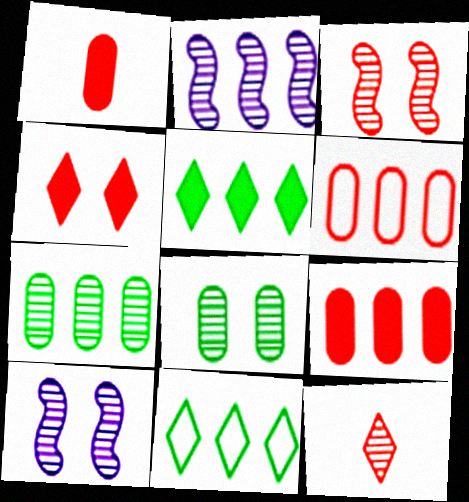[[1, 10, 11], 
[2, 5, 6], 
[2, 8, 12], 
[2, 9, 11], 
[7, 10, 12]]